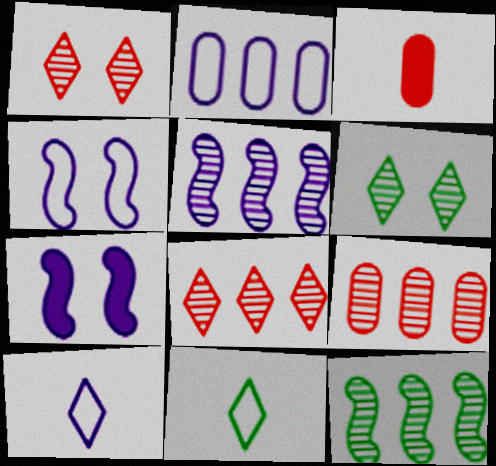[[2, 4, 10], 
[7, 9, 11]]